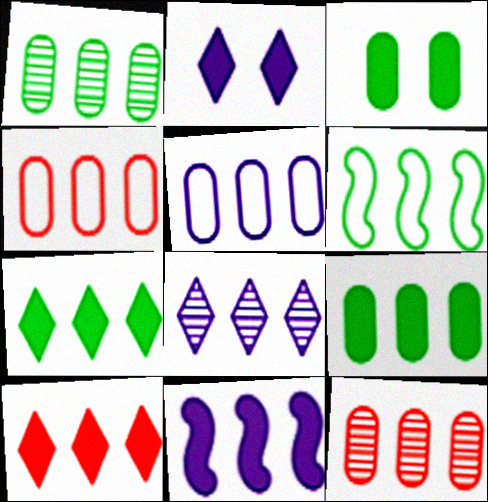[[1, 6, 7], 
[5, 8, 11], 
[5, 9, 12], 
[9, 10, 11]]